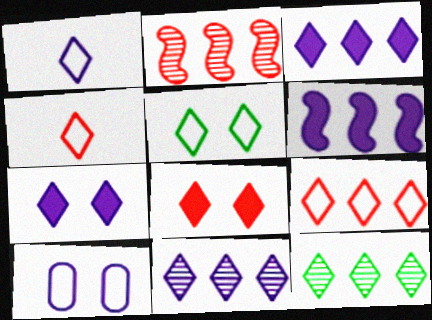[[1, 5, 9], 
[1, 7, 11], 
[1, 8, 12], 
[3, 9, 12], 
[4, 7, 12]]